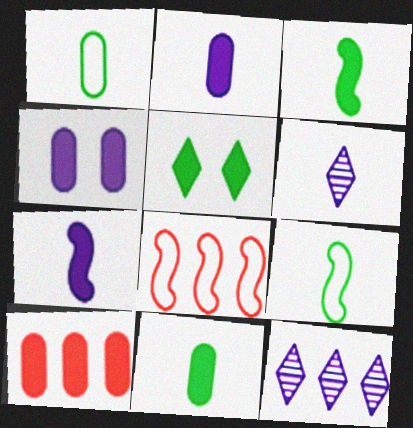[[4, 10, 11], 
[5, 7, 10]]